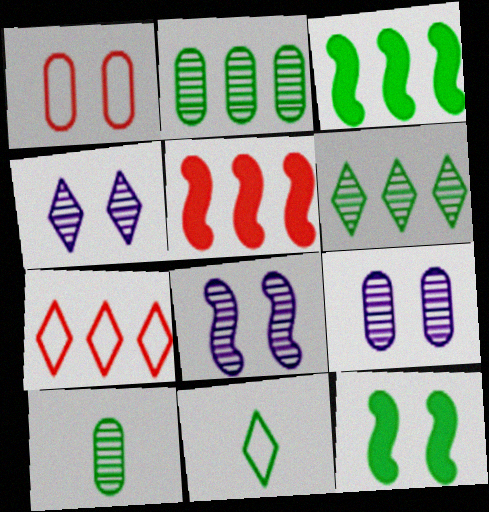[[1, 4, 12], 
[2, 11, 12], 
[4, 8, 9], 
[5, 9, 11]]